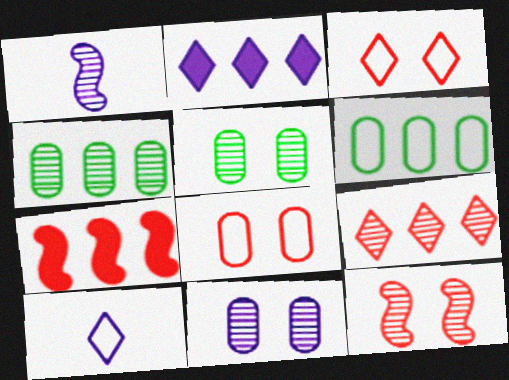[[1, 5, 9], 
[5, 7, 10]]